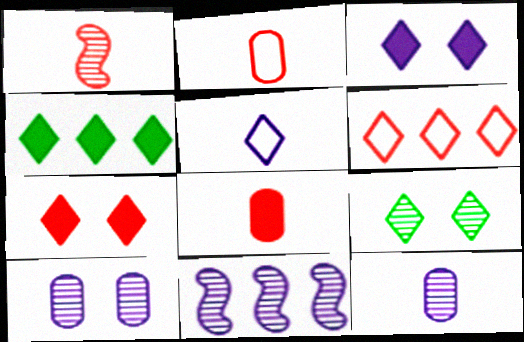[]